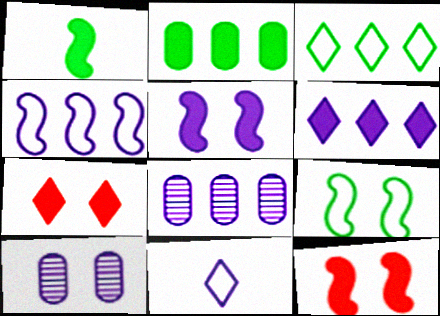[[4, 6, 8], 
[5, 8, 11], 
[7, 9, 10]]